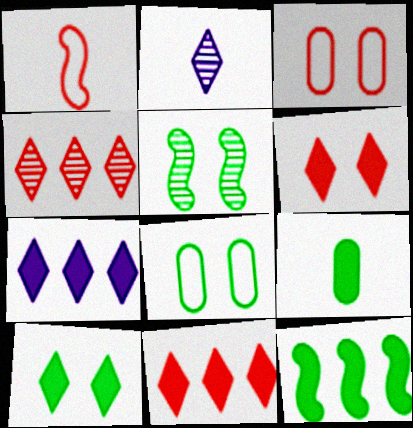[[1, 2, 9], 
[2, 3, 12], 
[5, 8, 10], 
[9, 10, 12]]